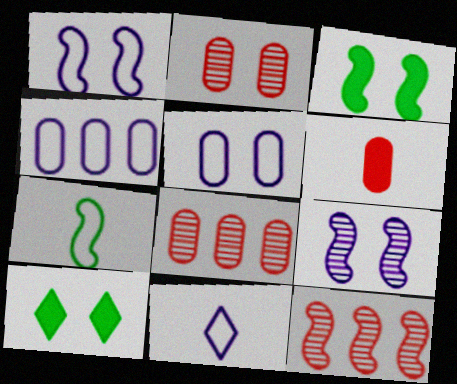[[1, 2, 10], 
[1, 4, 11], 
[3, 8, 11]]